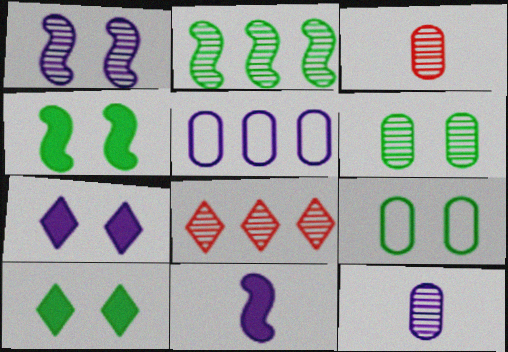[[8, 9, 11]]